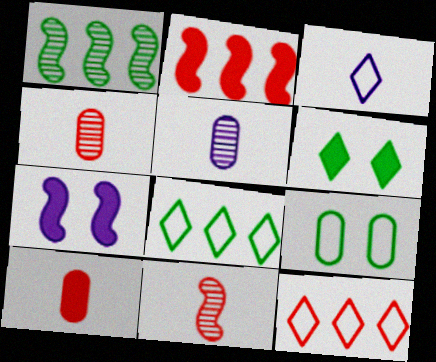[[4, 7, 8]]